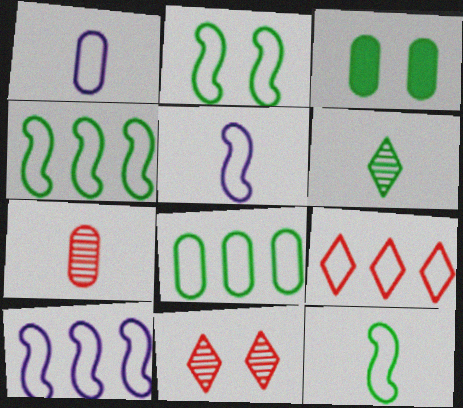[[1, 2, 9], 
[2, 4, 12], 
[3, 4, 6], 
[8, 9, 10]]